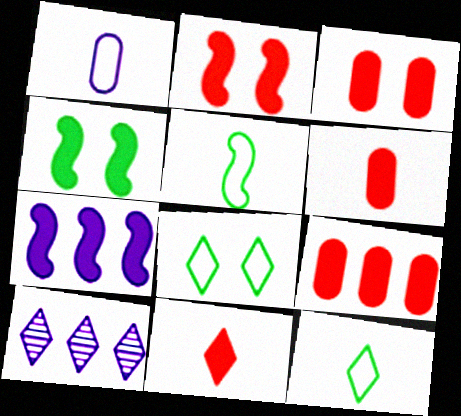[[2, 9, 11], 
[3, 5, 10], 
[3, 6, 9], 
[8, 10, 11]]